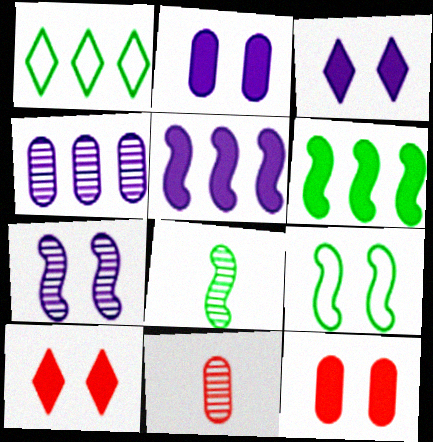[[6, 8, 9]]